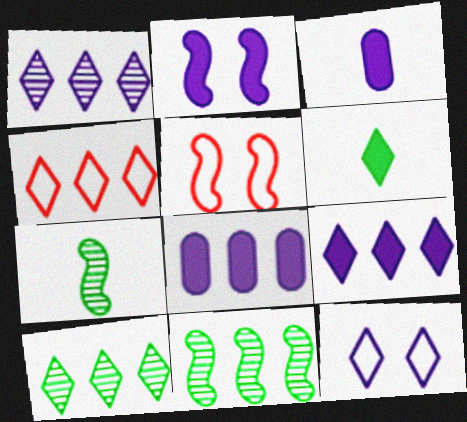[[2, 3, 9], 
[3, 5, 10], 
[4, 8, 11], 
[4, 9, 10]]